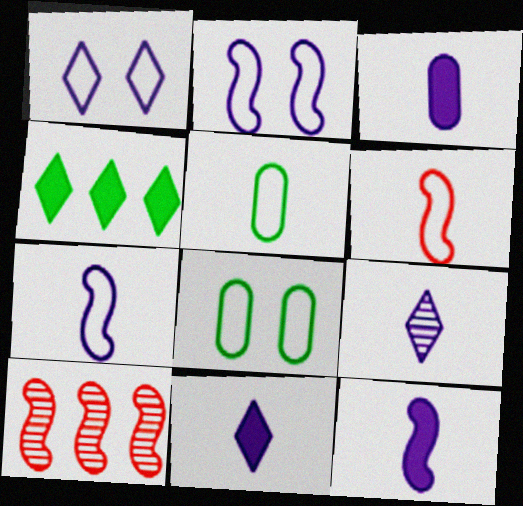[[3, 7, 9], 
[3, 11, 12], 
[8, 10, 11]]